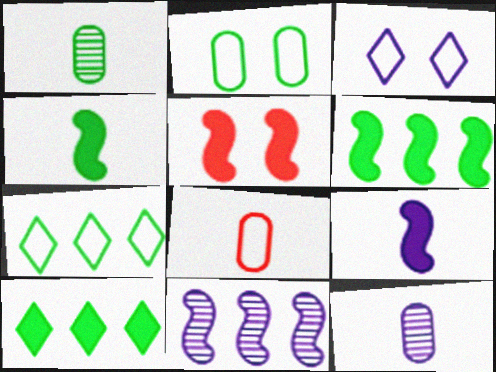[[5, 6, 9], 
[5, 7, 12]]